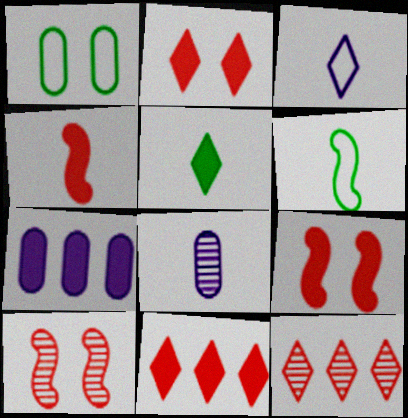[[5, 7, 9]]